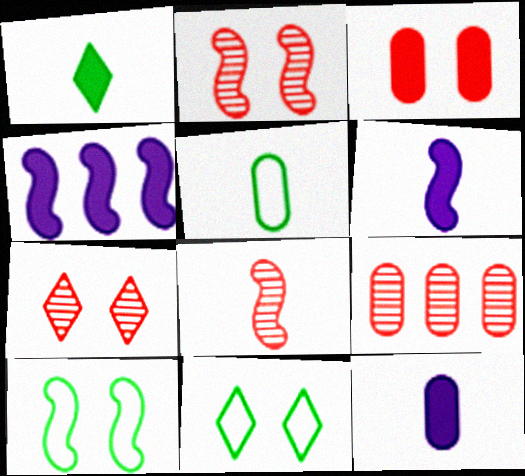[[1, 3, 4], 
[4, 5, 7], 
[4, 8, 10], 
[6, 9, 11], 
[7, 8, 9]]